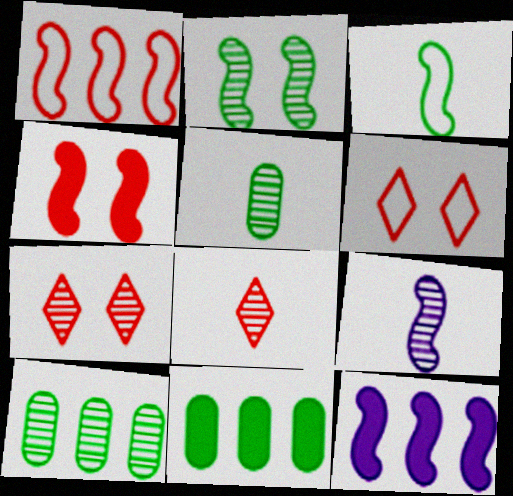[[5, 6, 12], 
[5, 8, 9], 
[6, 9, 11], 
[7, 9, 10]]